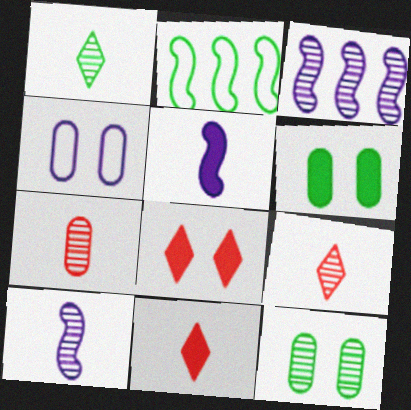[[1, 2, 6], 
[1, 7, 10], 
[3, 9, 12]]